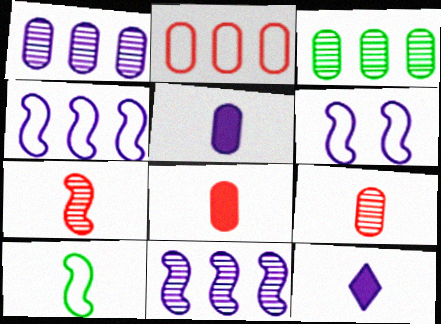[[1, 6, 12], 
[9, 10, 12]]